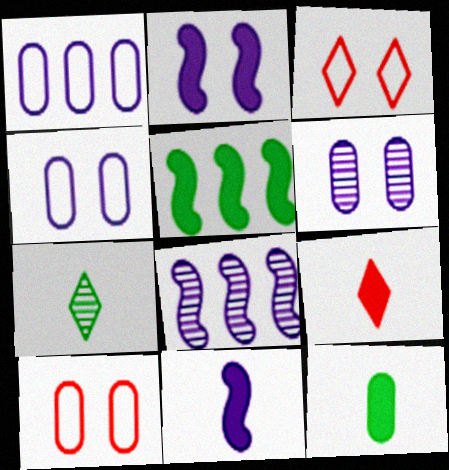[[3, 8, 12], 
[9, 11, 12]]